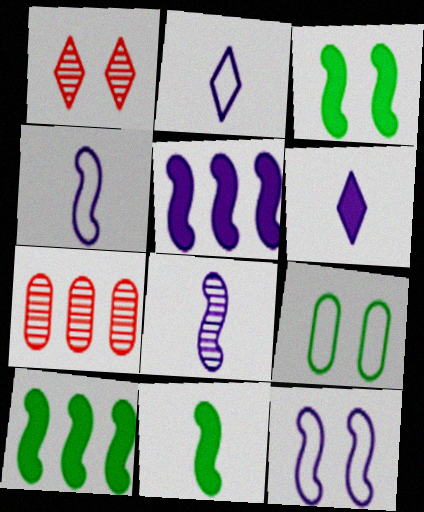[[2, 3, 7], 
[3, 10, 11], 
[5, 8, 12]]